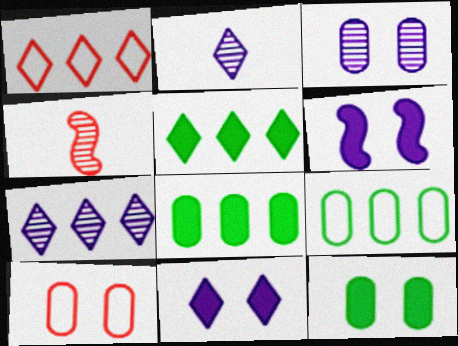[[1, 5, 7], 
[3, 10, 12], 
[4, 9, 11]]